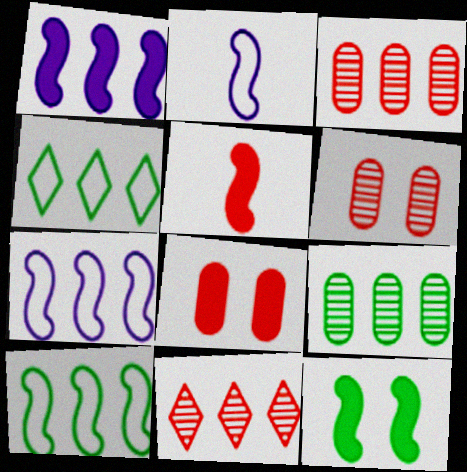[[1, 3, 4], 
[1, 5, 12]]